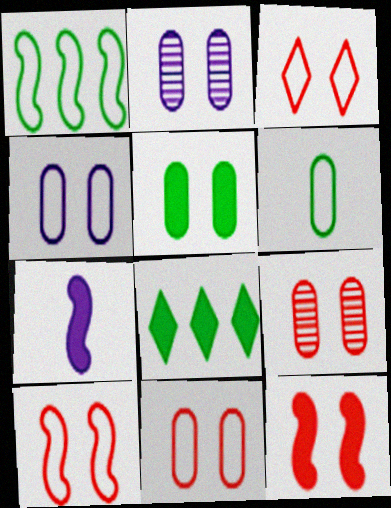[[2, 5, 11], 
[3, 9, 12], 
[3, 10, 11], 
[4, 5, 9]]